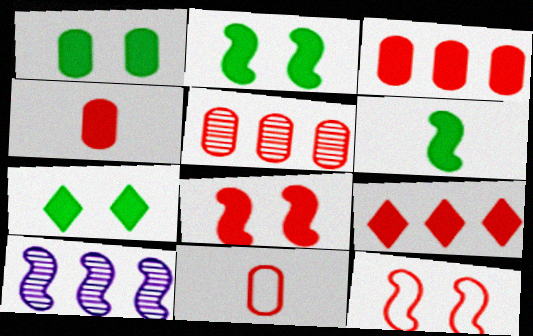[[1, 2, 7], 
[4, 8, 9], 
[6, 10, 12], 
[7, 10, 11]]